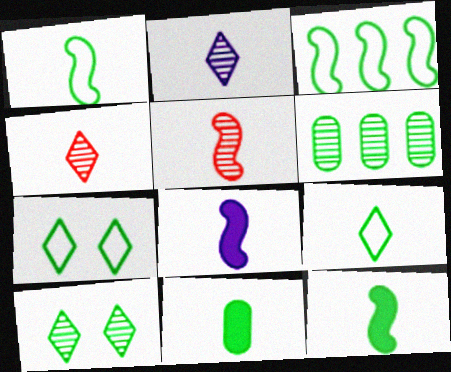[[1, 5, 8], 
[3, 10, 11], 
[6, 7, 12]]